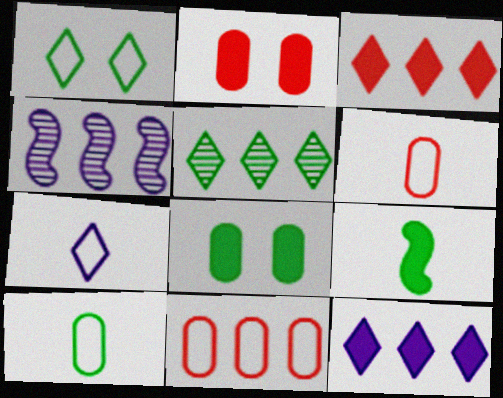[[2, 9, 12]]